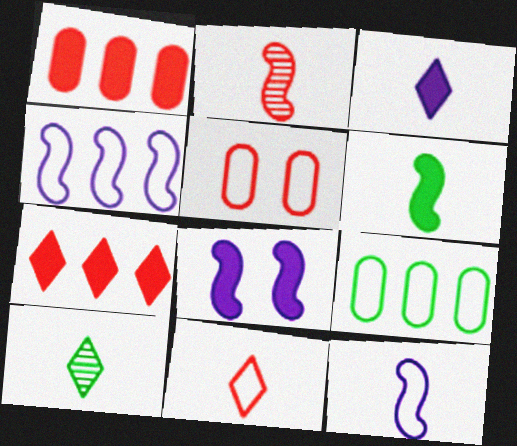[[2, 5, 7], 
[2, 6, 12], 
[3, 10, 11]]